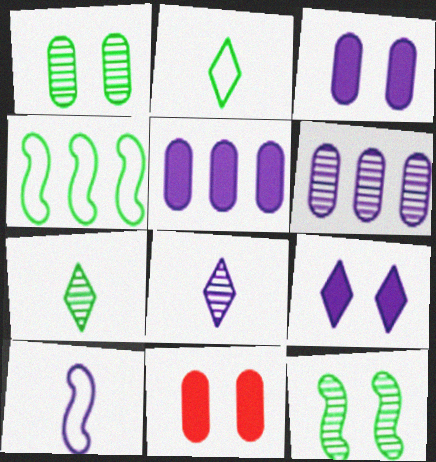[[4, 8, 11], 
[6, 9, 10]]